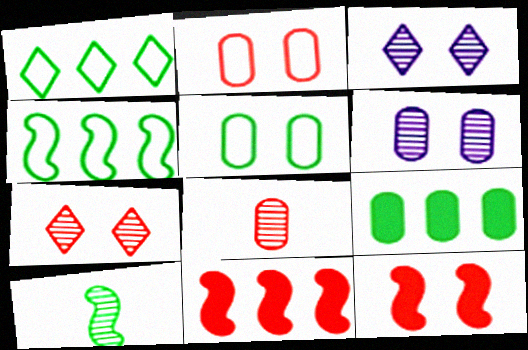[[2, 7, 12], 
[3, 5, 12]]